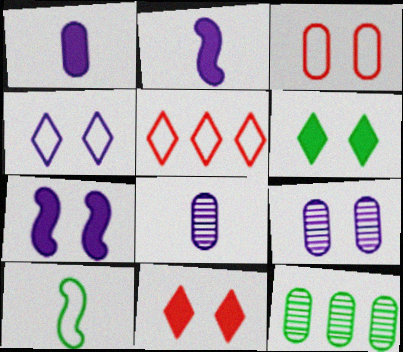[[1, 3, 12], 
[4, 7, 9], 
[6, 10, 12]]